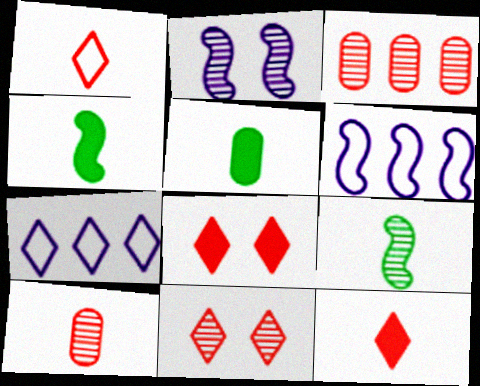[[5, 6, 11]]